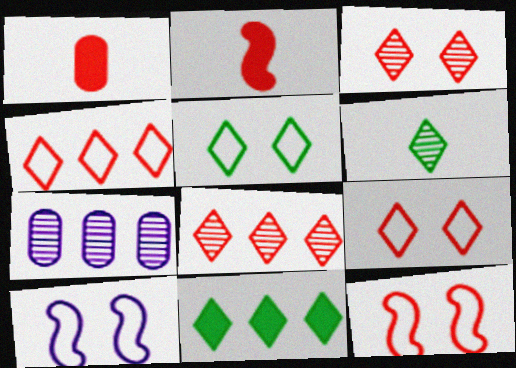[[1, 8, 12], 
[2, 5, 7], 
[5, 6, 11]]